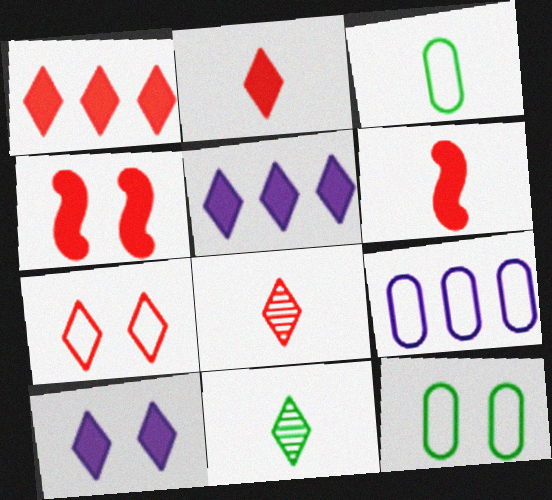[[1, 7, 8], 
[4, 9, 11], 
[5, 7, 11]]